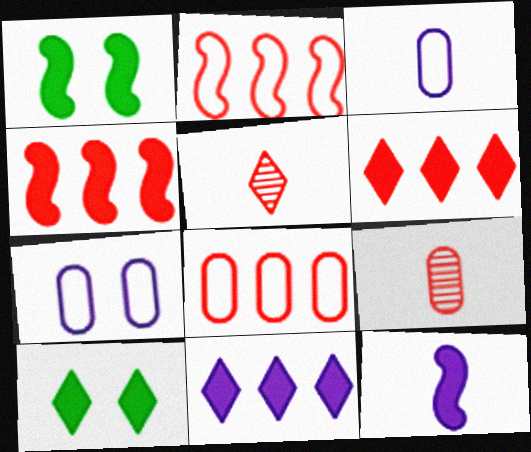[[1, 4, 12]]